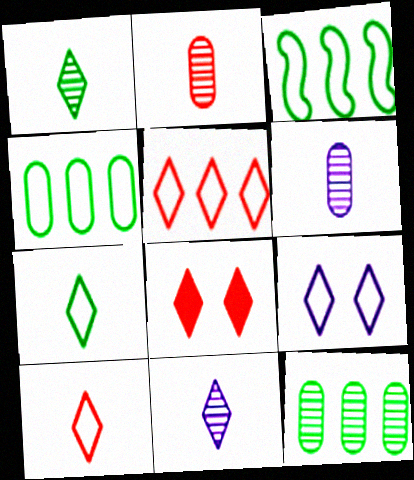[[3, 6, 8], 
[5, 7, 9]]